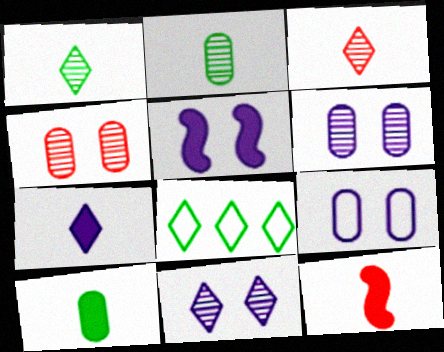[[5, 9, 11], 
[6, 8, 12], 
[7, 10, 12]]